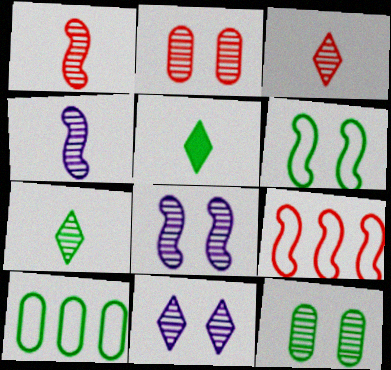[]